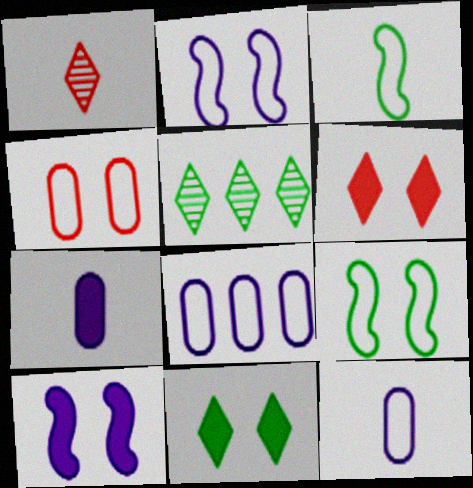[[1, 3, 7]]